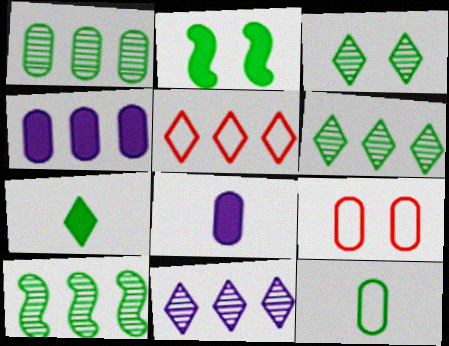[[1, 6, 10], 
[1, 8, 9], 
[2, 6, 12], 
[4, 5, 10]]